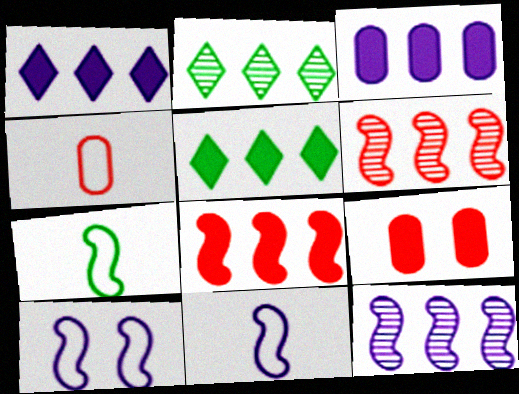[[2, 9, 11], 
[3, 5, 8]]